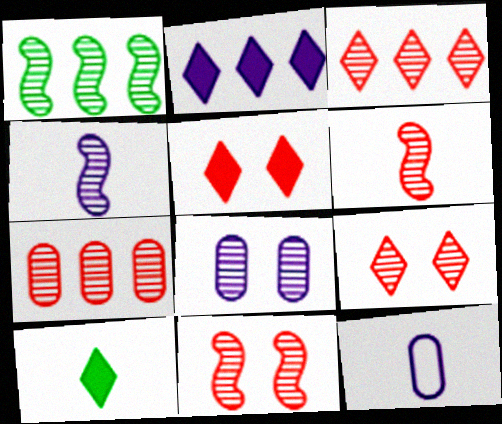[[1, 4, 11], 
[1, 5, 12], 
[2, 5, 10], 
[6, 7, 9], 
[6, 10, 12]]